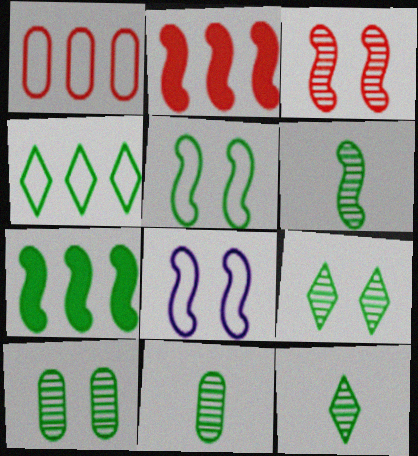[[2, 6, 8], 
[5, 6, 7], 
[6, 11, 12]]